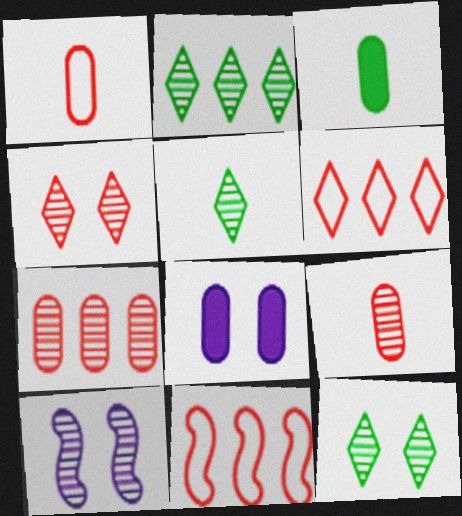[[2, 5, 12], 
[2, 9, 10], 
[3, 6, 10], 
[5, 7, 10], 
[5, 8, 11]]